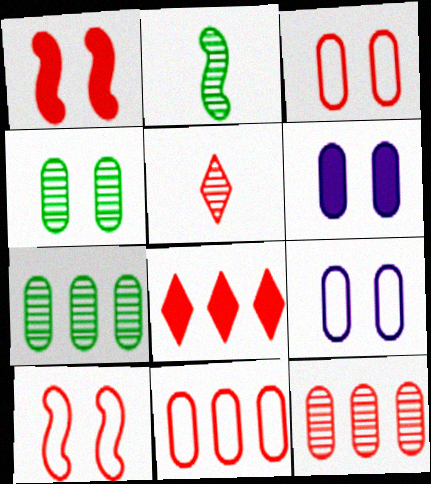[[1, 5, 11], 
[2, 8, 9], 
[3, 4, 6]]